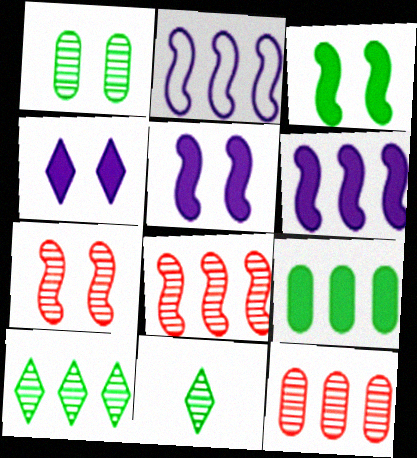[]